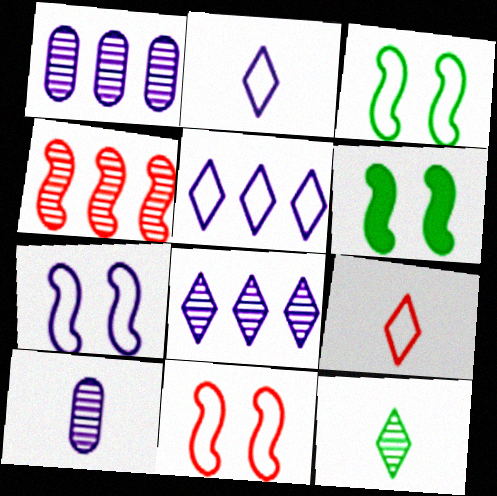[[1, 6, 9], 
[3, 7, 11]]